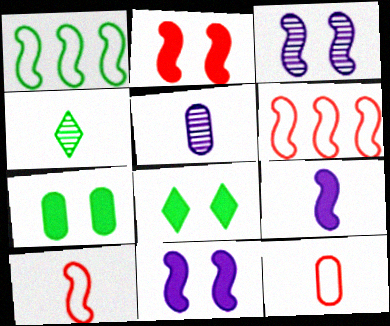[[1, 4, 7], 
[4, 9, 12], 
[5, 6, 8]]